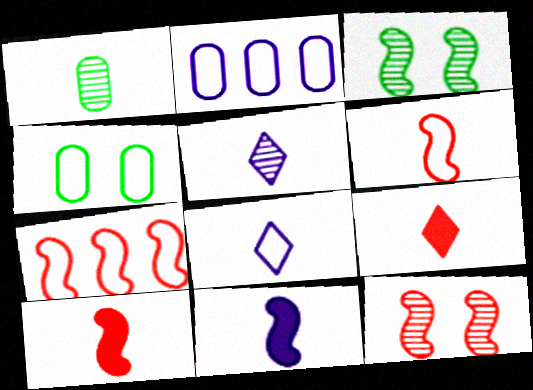[[1, 8, 10], 
[2, 3, 9], 
[3, 7, 11], 
[4, 7, 8], 
[7, 10, 12]]